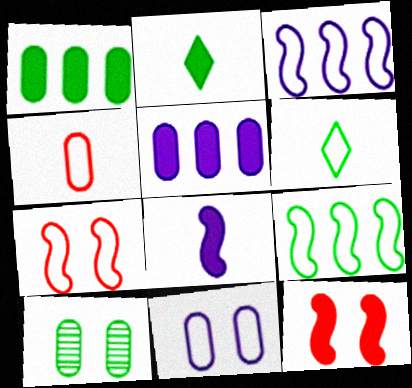[[2, 5, 12], 
[2, 9, 10], 
[4, 5, 10]]